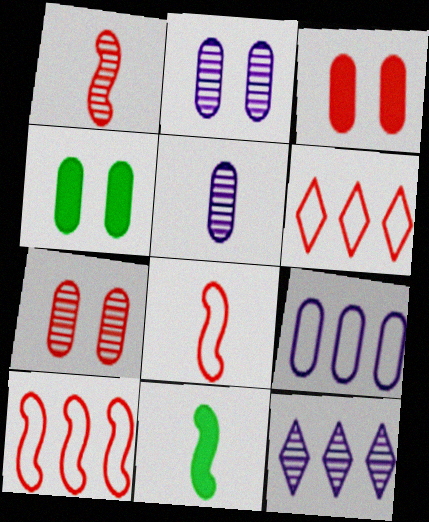[[1, 3, 6], 
[2, 6, 11], 
[4, 8, 12]]